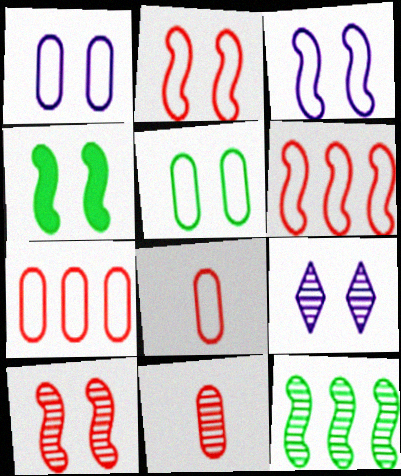[[3, 4, 10], 
[9, 11, 12]]